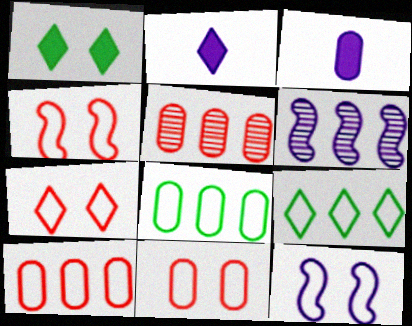[[4, 7, 11]]